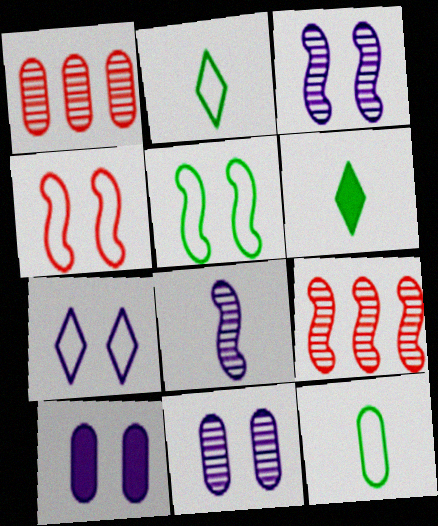[[1, 10, 12], 
[2, 9, 10], 
[3, 7, 10]]